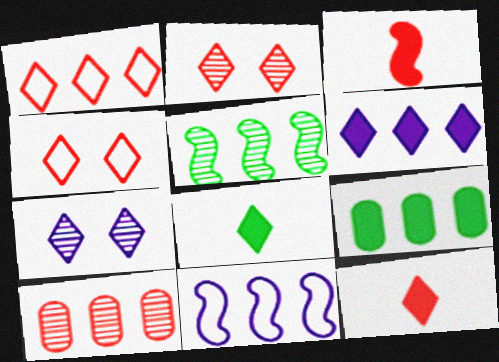[[1, 2, 12], 
[1, 7, 8], 
[3, 4, 10]]